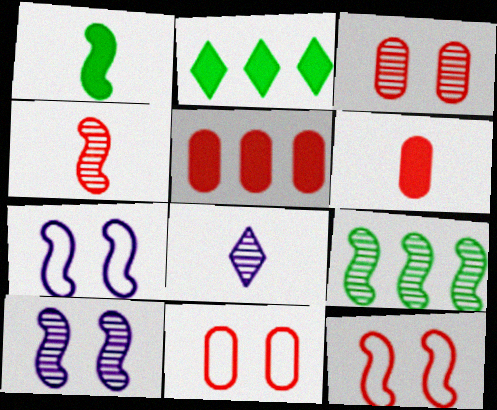[[3, 8, 9], 
[4, 9, 10]]